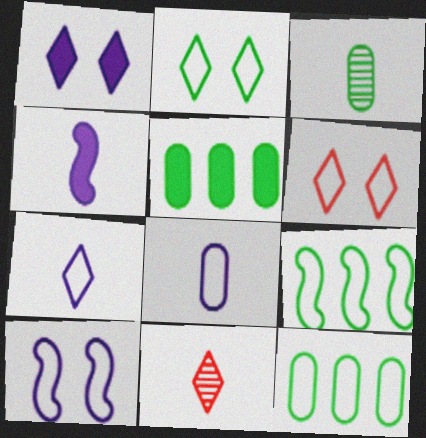[[5, 10, 11], 
[6, 8, 9]]